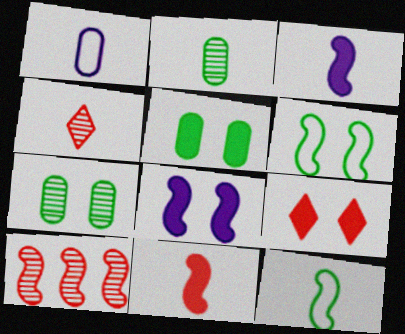[[3, 6, 10], 
[5, 8, 9], 
[8, 10, 12]]